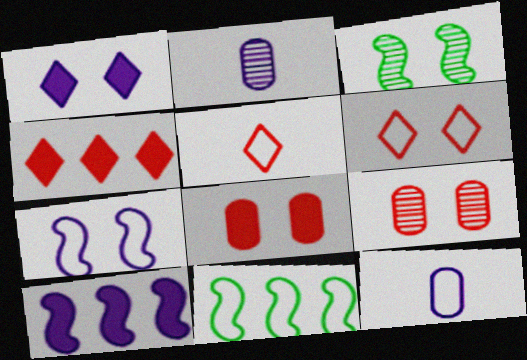[[3, 4, 12], 
[6, 11, 12]]